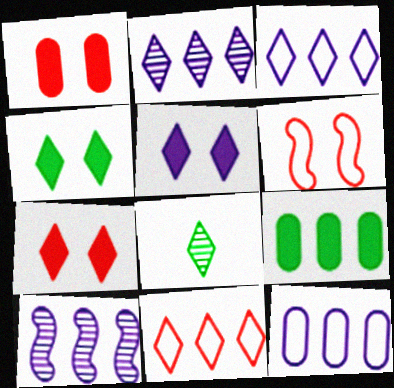[[3, 7, 8], 
[4, 5, 7], 
[5, 8, 11], 
[9, 10, 11]]